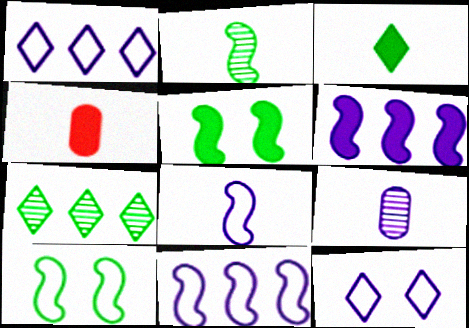[[6, 9, 12]]